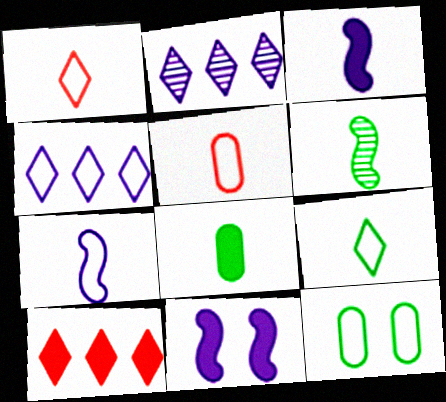[[5, 7, 9], 
[6, 8, 9], 
[8, 10, 11]]